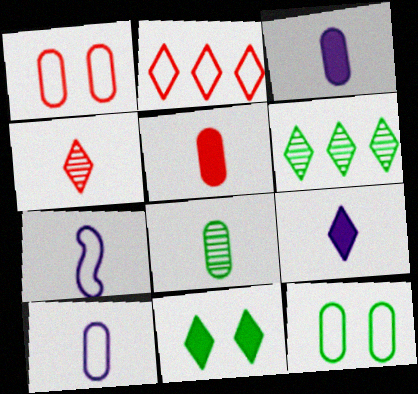[[2, 7, 12], 
[5, 8, 10]]